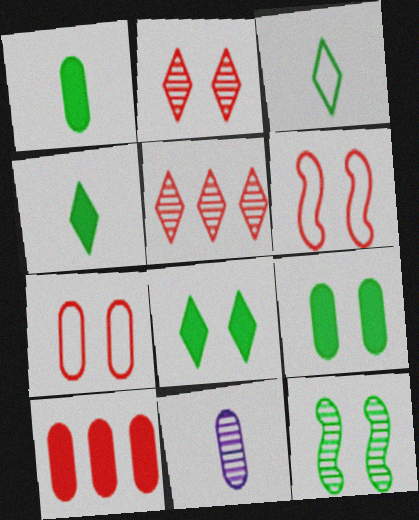[[5, 11, 12]]